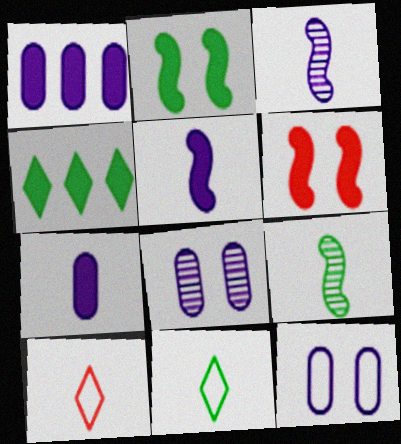[[4, 6, 7], 
[7, 9, 10]]